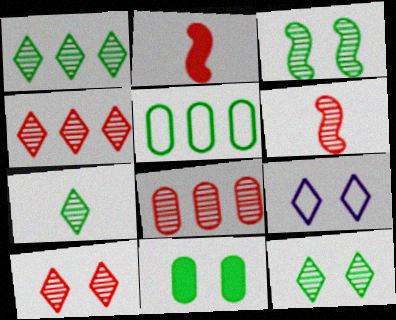[[1, 7, 12], 
[6, 8, 10]]